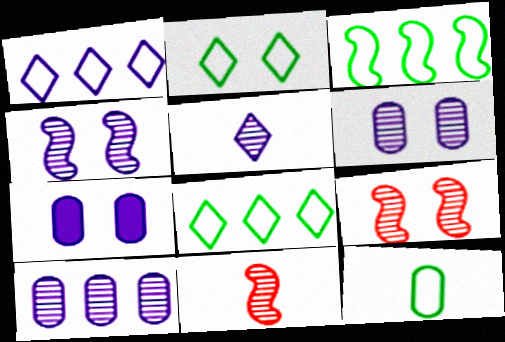[[2, 3, 12], 
[2, 7, 9], 
[4, 5, 10], 
[7, 8, 11]]